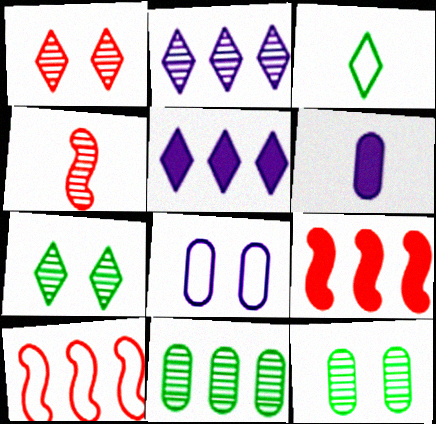[[1, 3, 5], 
[2, 4, 12], 
[3, 4, 6], 
[3, 8, 10], 
[5, 10, 11], 
[6, 7, 10]]